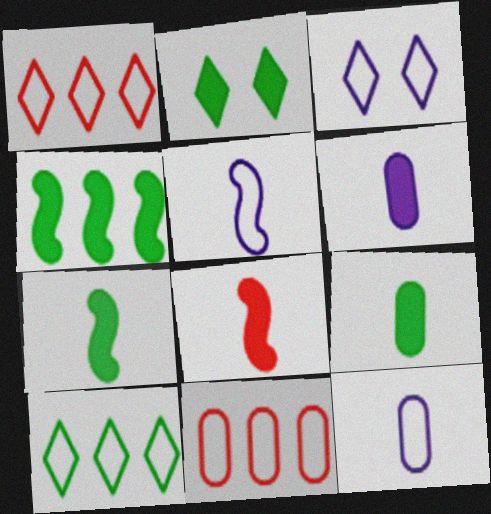[[2, 4, 9]]